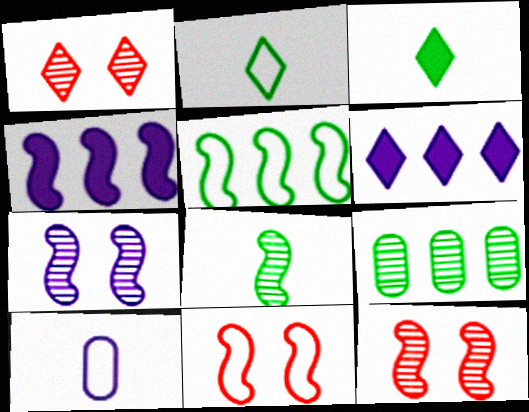[[1, 2, 6], 
[4, 8, 11], 
[6, 7, 10]]